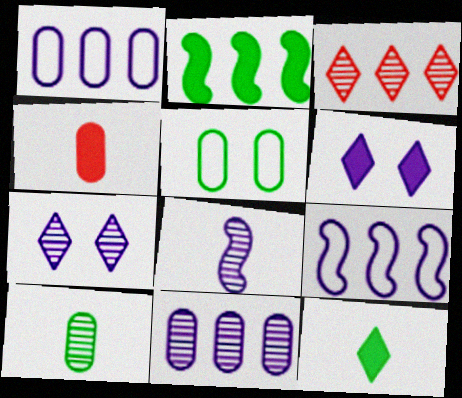[[1, 2, 3], 
[1, 6, 8], 
[2, 4, 6], 
[4, 5, 11], 
[7, 8, 11]]